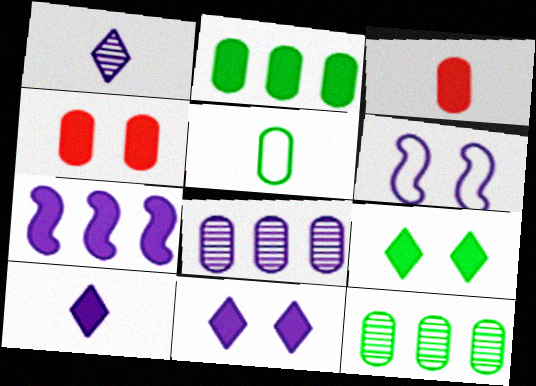[[3, 7, 9], 
[4, 5, 8], 
[6, 8, 10]]